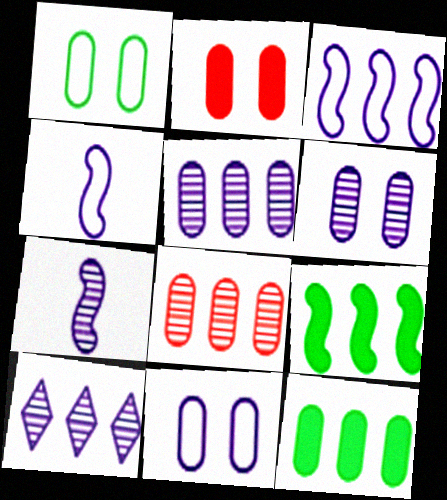[[1, 2, 6], 
[6, 7, 10]]